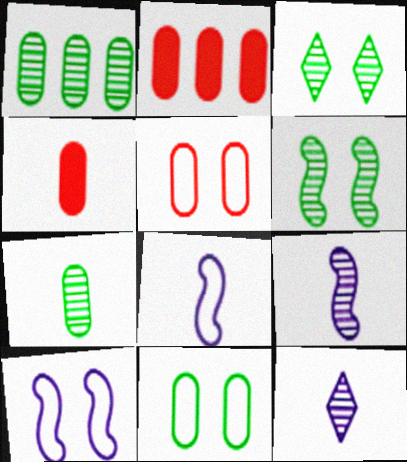[[2, 3, 8]]